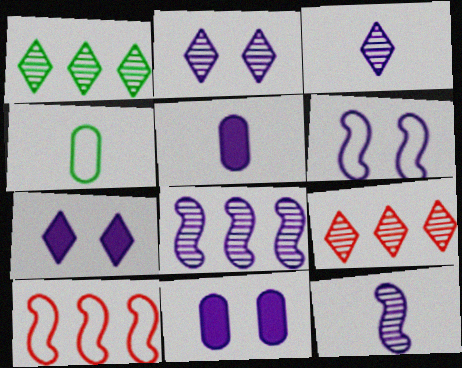[[2, 6, 11]]